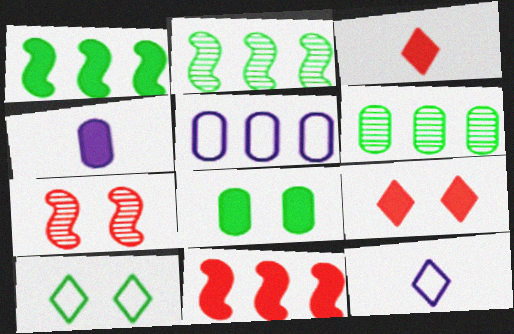[[1, 4, 9]]